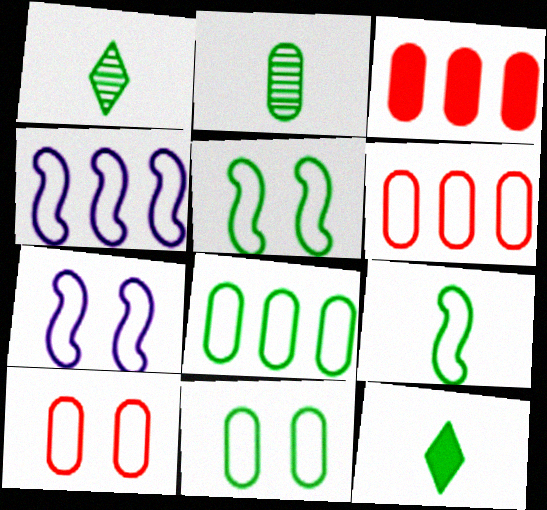[[1, 3, 7], 
[2, 9, 12]]